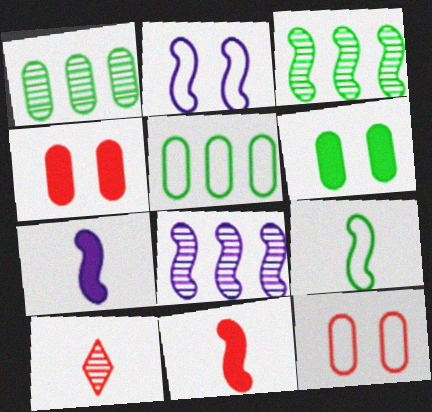[[2, 3, 11], 
[2, 7, 8]]